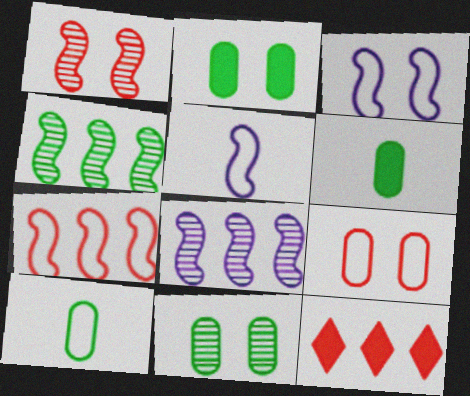[[5, 11, 12]]